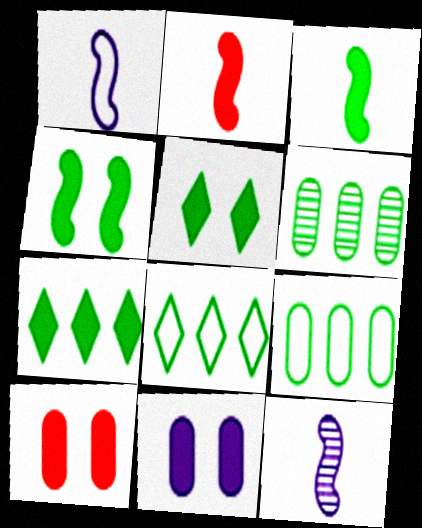[[2, 7, 11], 
[8, 10, 12]]